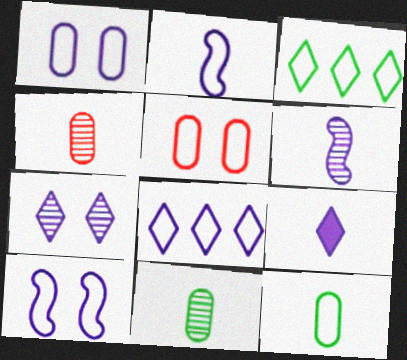[[1, 2, 8], 
[2, 3, 5], 
[7, 8, 9]]